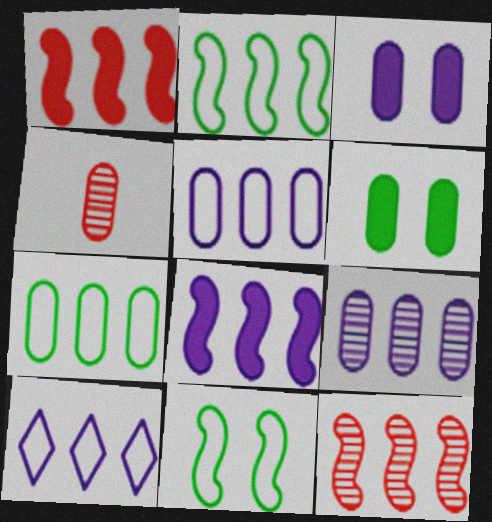[[2, 8, 12], 
[3, 4, 7], 
[4, 5, 6], 
[8, 9, 10]]